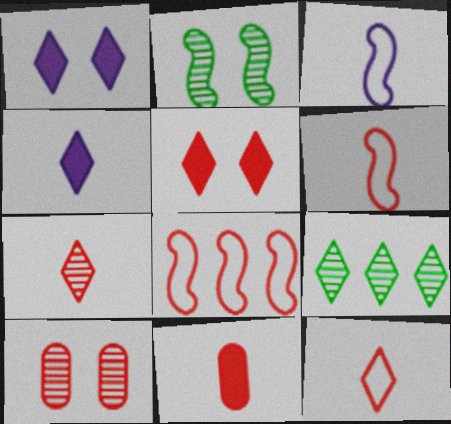[[1, 9, 12], 
[6, 7, 11]]